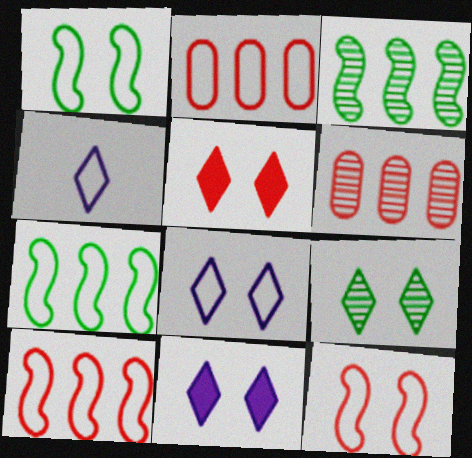[[1, 2, 4], 
[5, 8, 9]]